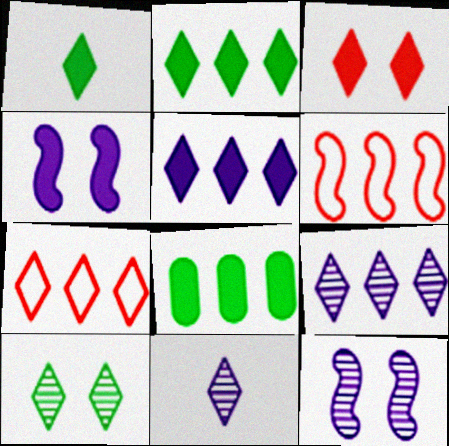[[1, 3, 5], 
[2, 7, 9], 
[6, 8, 9]]